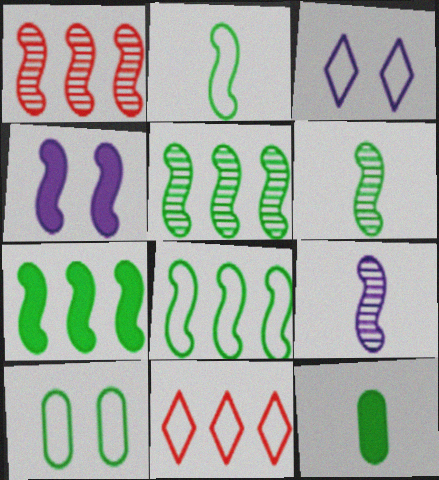[[1, 2, 4], 
[1, 3, 12], 
[5, 7, 8]]